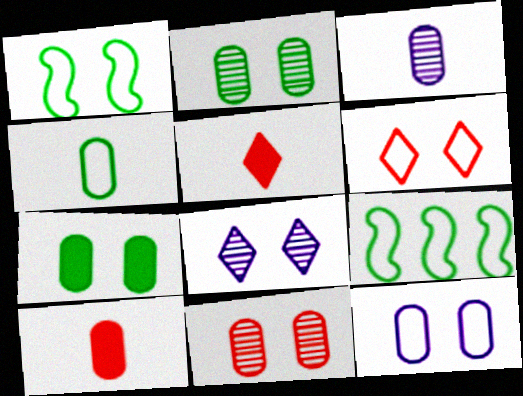[[1, 6, 12], 
[3, 4, 10], 
[7, 11, 12], 
[8, 9, 10]]